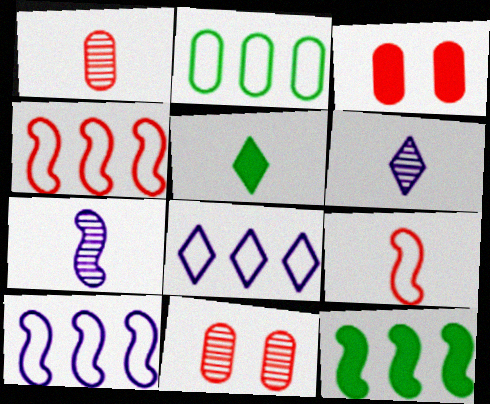[[2, 4, 8], 
[5, 10, 11]]